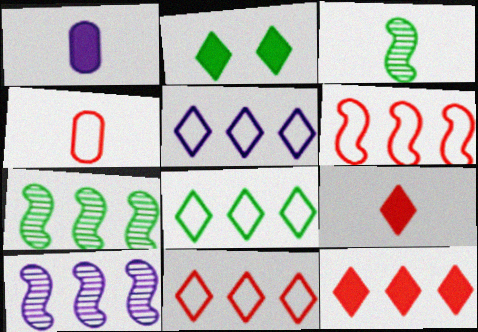[[2, 4, 10], 
[5, 8, 11]]